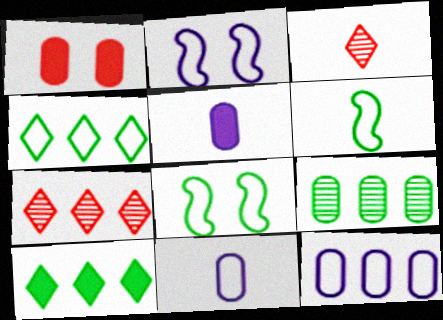[[1, 9, 11], 
[3, 5, 6], 
[5, 7, 8]]